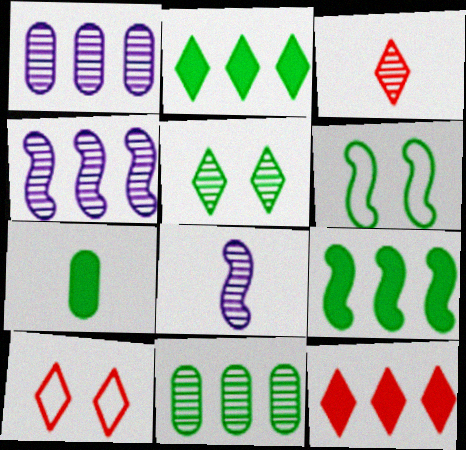[[3, 10, 12], 
[4, 7, 10]]